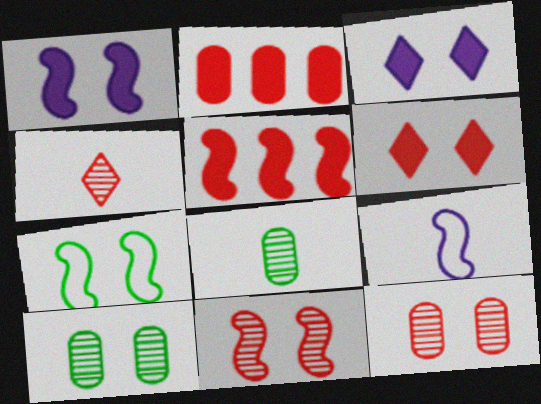[[1, 7, 11], 
[3, 7, 12]]